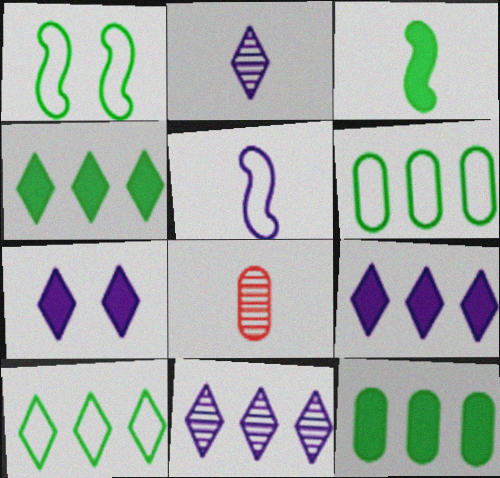[[1, 8, 9]]